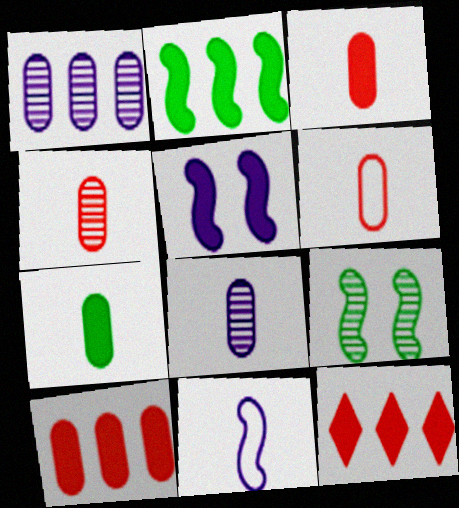[[3, 4, 6], 
[5, 7, 12], 
[6, 7, 8]]